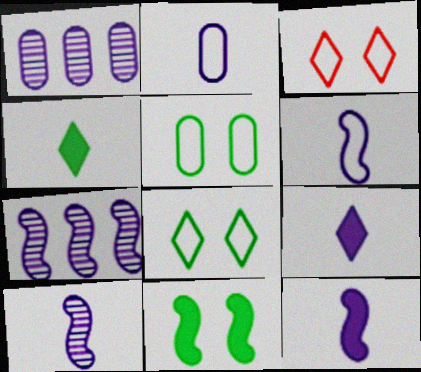[[2, 9, 10], 
[6, 10, 12]]